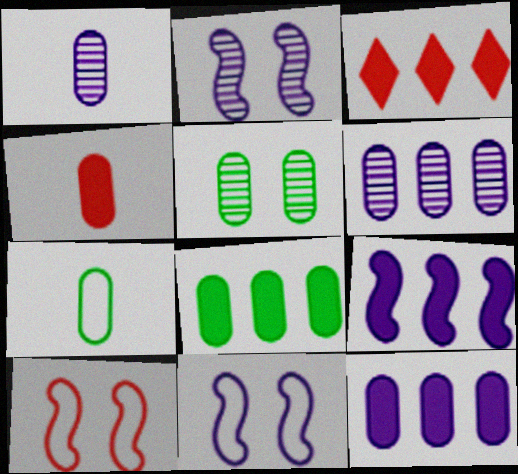[[1, 4, 7], 
[2, 3, 7], 
[3, 8, 9], 
[5, 7, 8]]